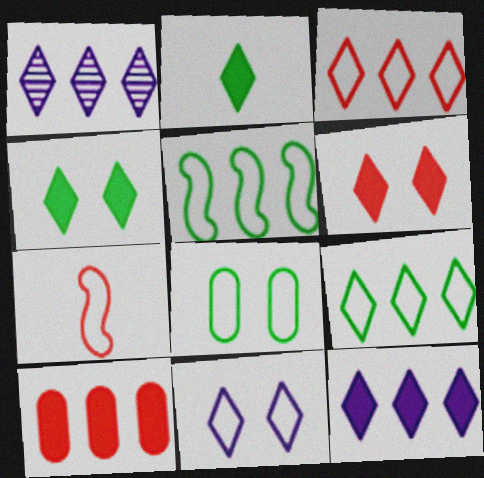[[1, 5, 10], 
[2, 6, 12]]